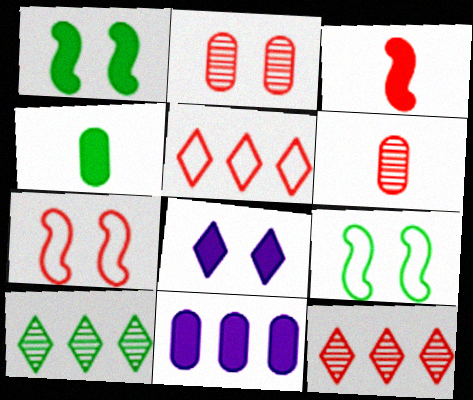[[2, 3, 5], 
[2, 8, 9], 
[4, 9, 10]]